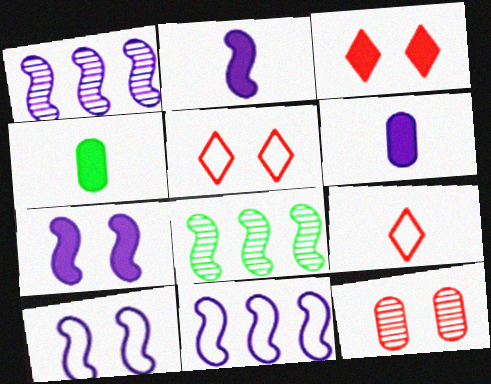[[1, 2, 10], 
[1, 4, 5], 
[5, 6, 8]]